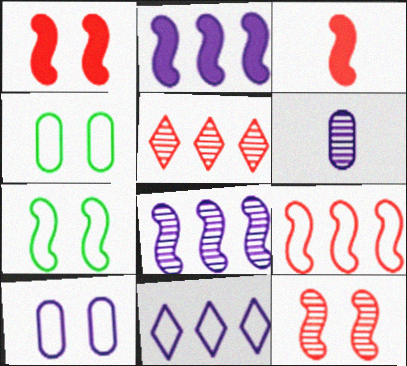[[3, 7, 8], 
[3, 9, 12]]